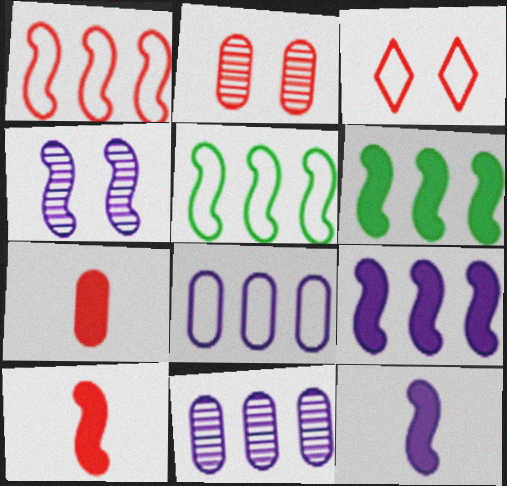[[4, 5, 10]]